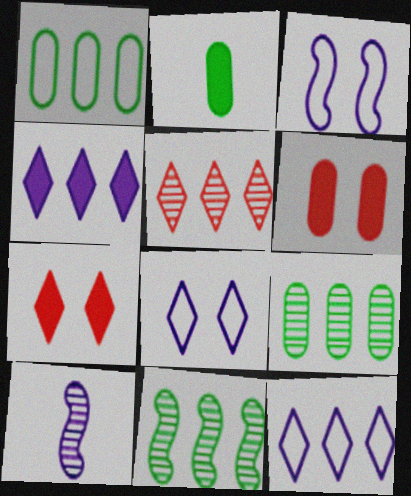[[1, 7, 10], 
[2, 3, 5]]